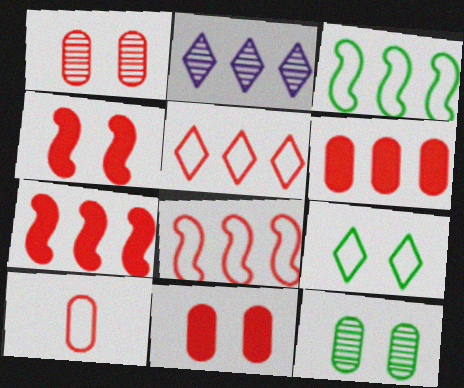[[1, 6, 10], 
[2, 3, 6]]